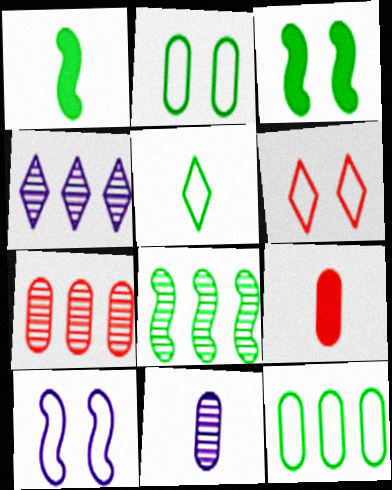[[2, 6, 10], 
[4, 7, 8]]